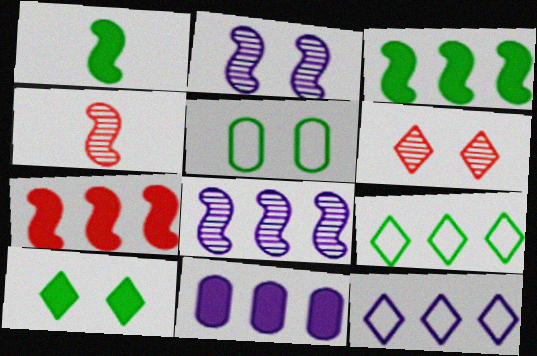[[8, 11, 12]]